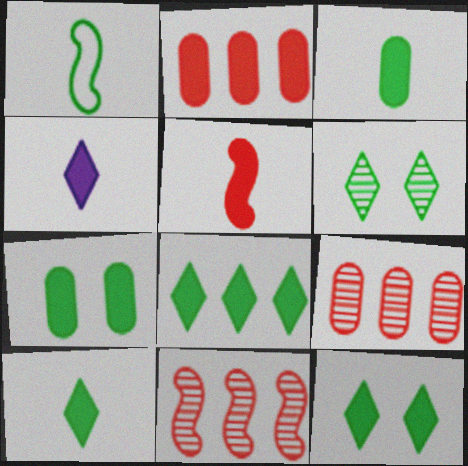[[3, 4, 5], 
[8, 10, 12]]